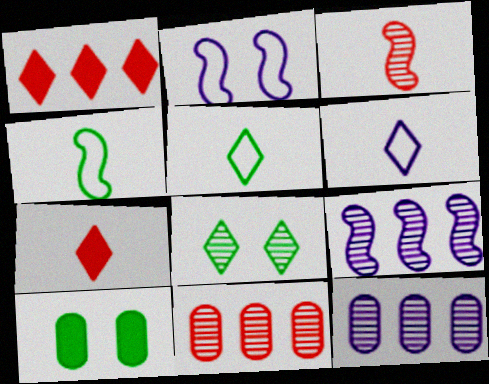[[1, 6, 8], 
[3, 8, 12]]